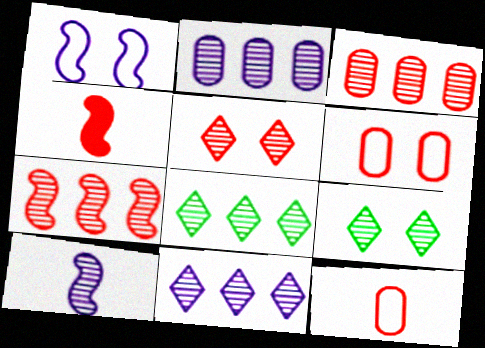[[2, 7, 8], 
[3, 9, 10]]